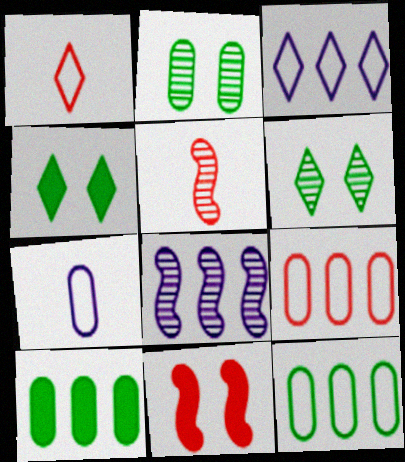[]